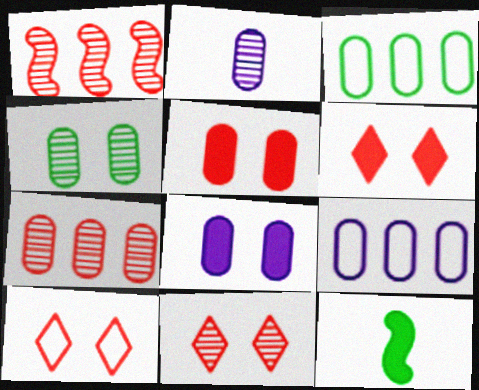[[2, 3, 5], 
[2, 4, 7], 
[2, 8, 9], 
[6, 10, 11], 
[9, 11, 12]]